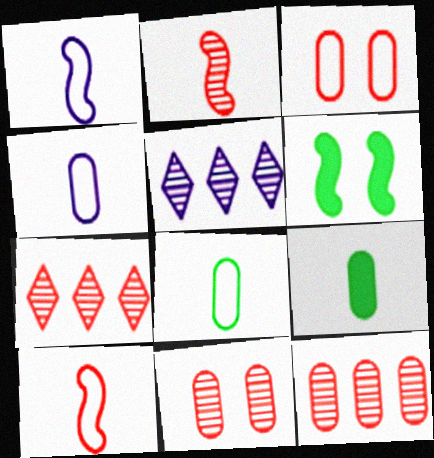[[2, 7, 11], 
[4, 6, 7]]